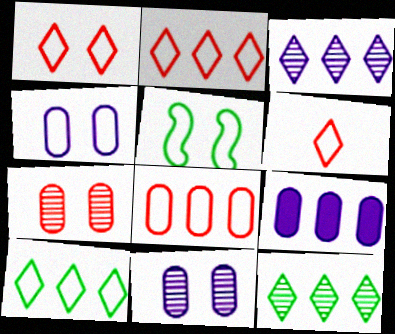[[1, 2, 6], 
[1, 4, 5]]